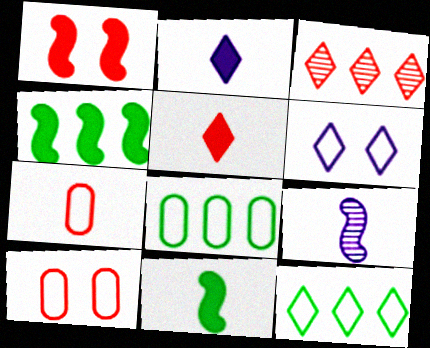[[1, 3, 7]]